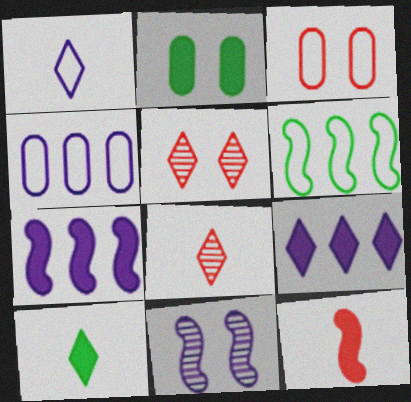[[1, 3, 6], 
[1, 8, 10], 
[2, 9, 12], 
[6, 11, 12]]